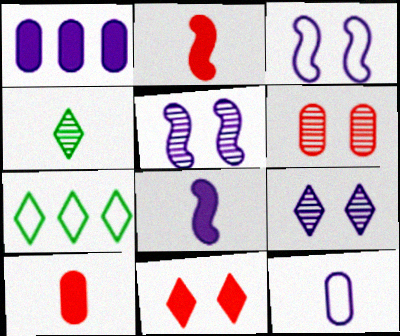[[2, 4, 12], 
[5, 7, 10], 
[6, 7, 8]]